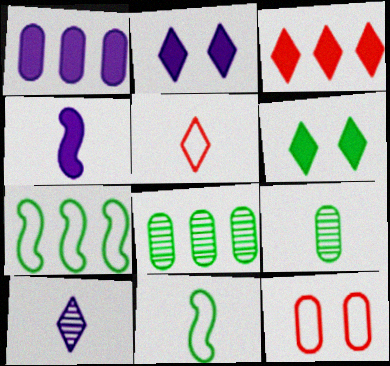[[1, 2, 4], 
[1, 9, 12], 
[4, 5, 9], 
[6, 7, 9], 
[6, 8, 11]]